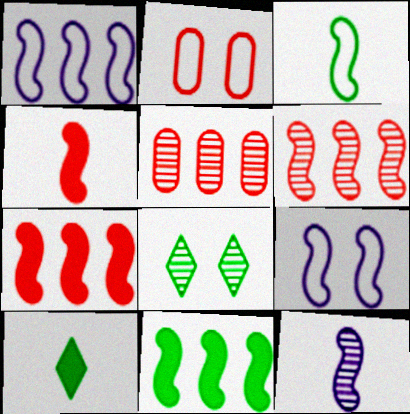[[1, 6, 11], 
[3, 4, 12], 
[5, 8, 12], 
[5, 9, 10]]